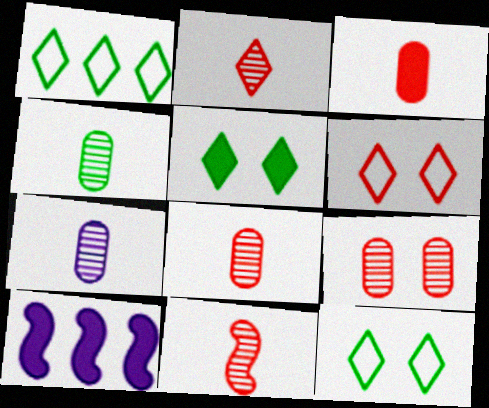[[2, 8, 11], 
[3, 5, 10], 
[4, 6, 10], 
[4, 7, 8], 
[8, 10, 12]]